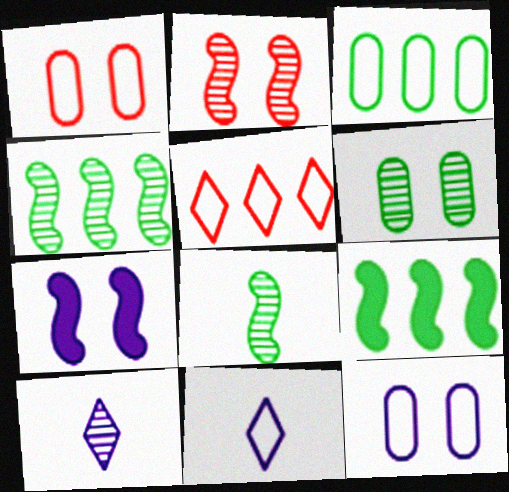[[1, 9, 10]]